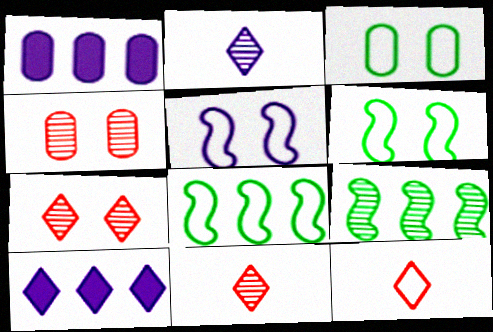[[1, 2, 5], 
[1, 6, 11], 
[2, 4, 9]]